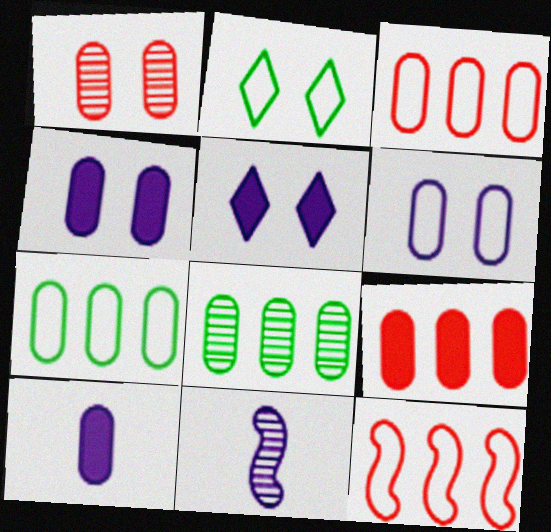[[1, 7, 10], 
[2, 9, 11]]